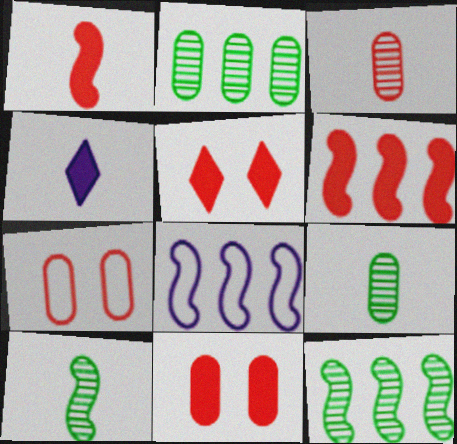[[4, 7, 12], 
[5, 8, 9], 
[6, 8, 12]]